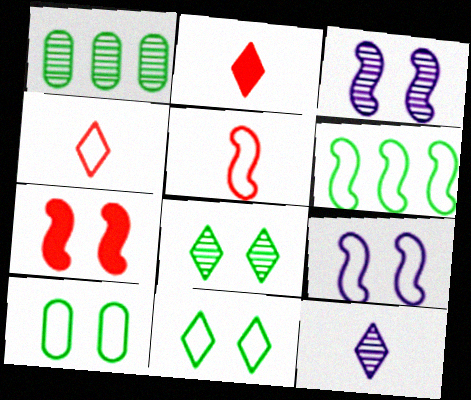[[1, 2, 9], 
[5, 6, 9]]